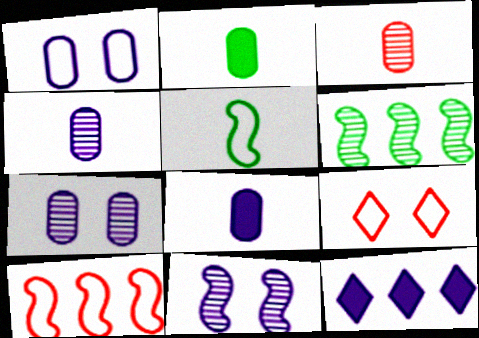[[6, 8, 9]]